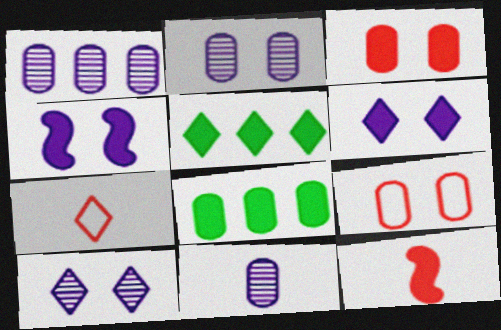[[1, 2, 11], 
[5, 7, 10], 
[6, 8, 12], 
[8, 9, 11]]